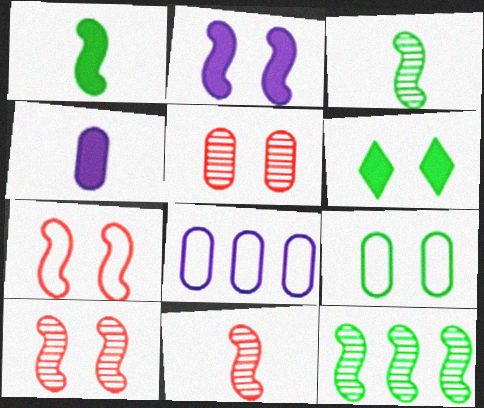[[6, 8, 11]]